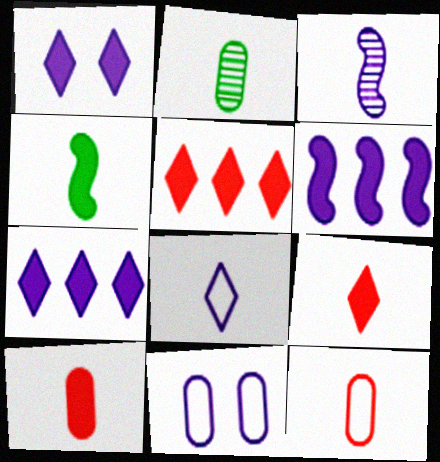[[3, 7, 11]]